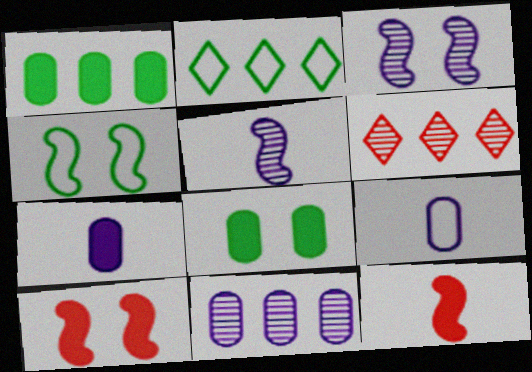[[3, 4, 10], 
[4, 6, 7]]